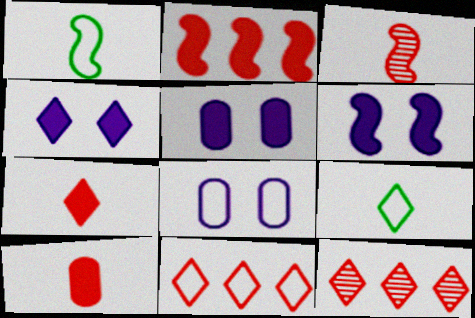[[1, 5, 12], 
[1, 8, 11], 
[4, 5, 6], 
[4, 9, 12]]